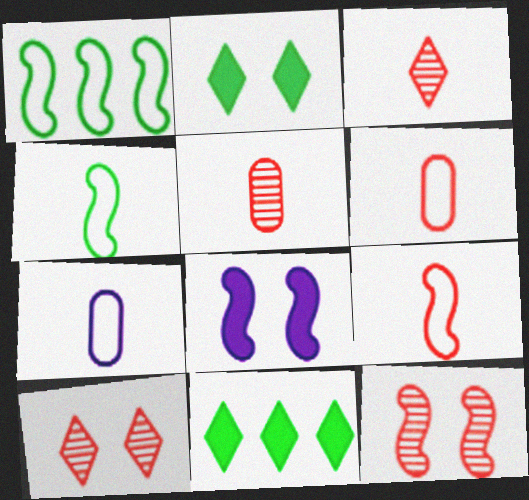[[7, 11, 12]]